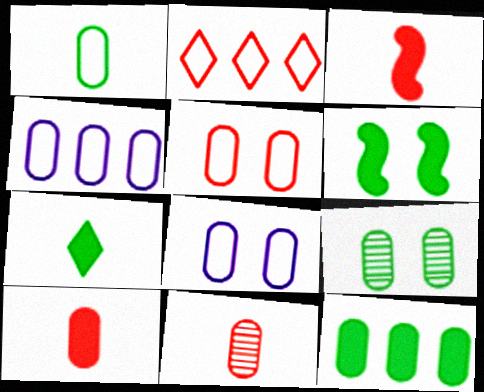[[1, 4, 5], 
[1, 9, 12], 
[4, 9, 10], 
[6, 7, 12], 
[8, 11, 12]]